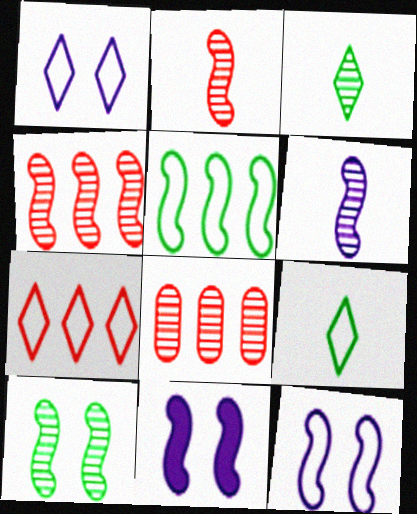[[1, 7, 9], 
[2, 5, 11], 
[4, 6, 10], 
[8, 9, 11]]